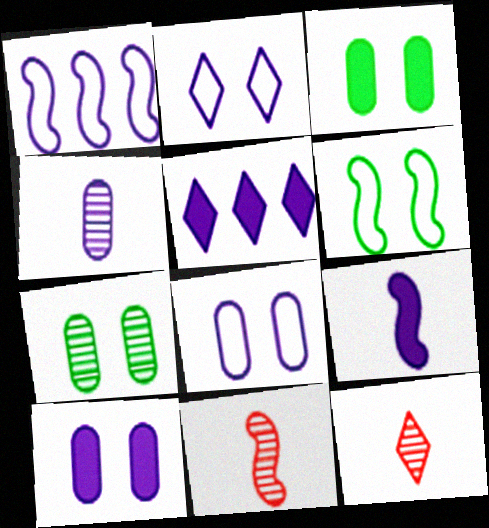[[1, 3, 12], 
[5, 9, 10]]